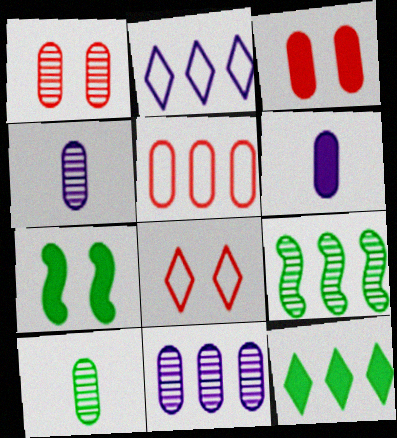[[1, 10, 11], 
[6, 8, 9]]